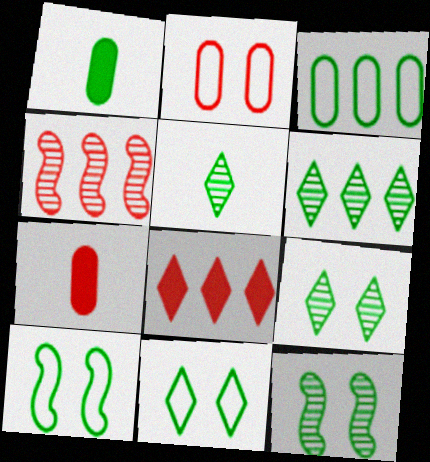[[1, 6, 10], 
[5, 6, 9]]